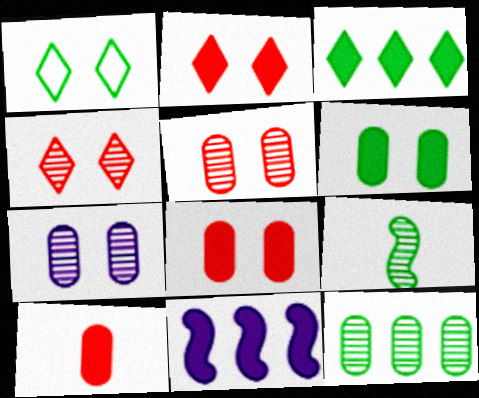[]